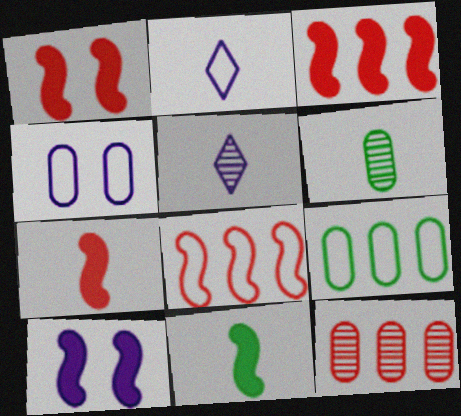[[1, 3, 7], 
[1, 5, 9], 
[2, 6, 7], 
[3, 10, 11]]